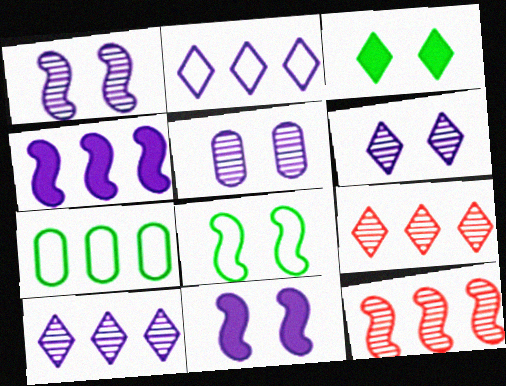[[1, 5, 6], 
[4, 7, 9]]